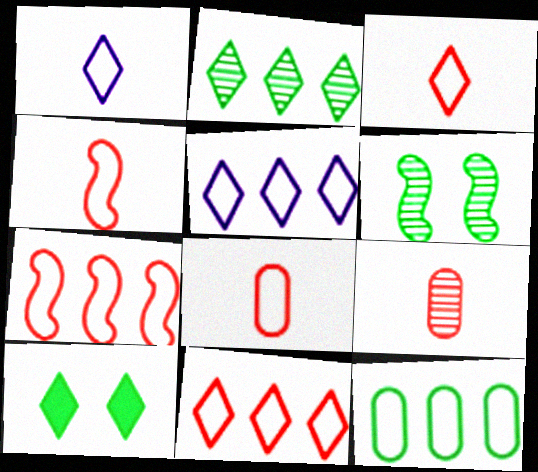[[3, 4, 8], 
[5, 7, 12]]